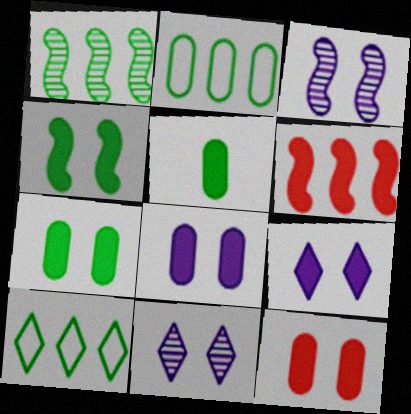[[4, 9, 12], 
[5, 6, 9], 
[7, 8, 12]]